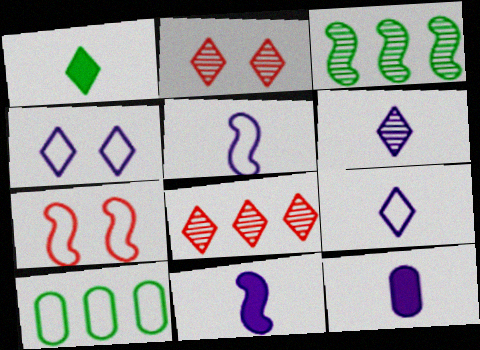[[1, 4, 8], 
[2, 10, 11], 
[3, 7, 11], 
[5, 6, 12], 
[7, 9, 10]]